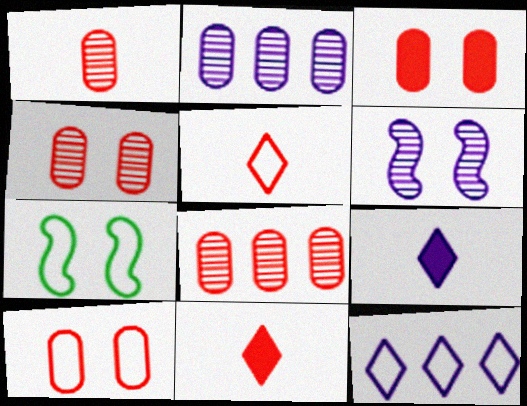[[1, 4, 8], 
[2, 7, 11], 
[3, 4, 10], 
[7, 8, 9]]